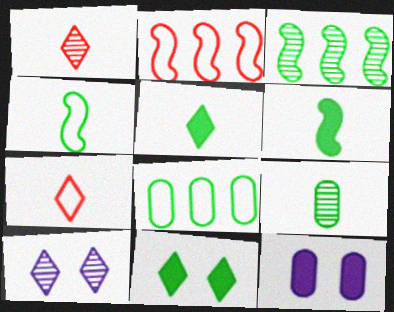[[3, 7, 12], 
[4, 5, 9]]